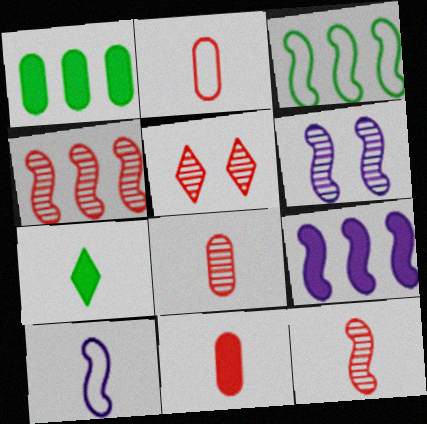[[1, 5, 10], 
[2, 8, 11], 
[3, 4, 9], 
[4, 5, 8], 
[6, 9, 10], 
[7, 8, 10]]